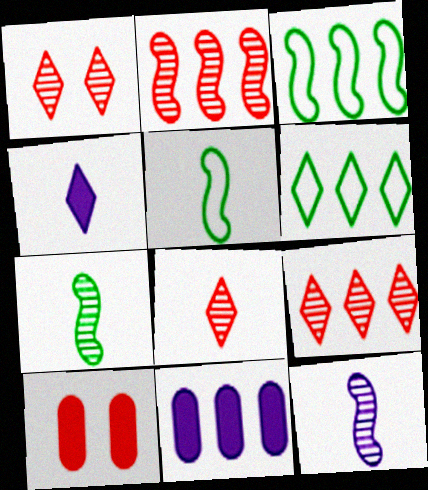[[1, 4, 6], 
[1, 5, 11], 
[1, 8, 9], 
[2, 6, 11], 
[3, 9, 11], 
[6, 10, 12]]